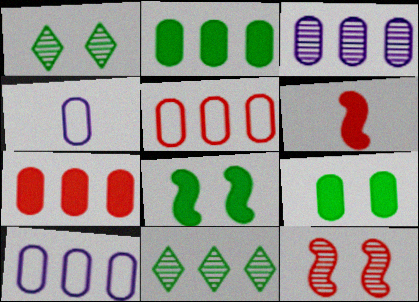[[1, 6, 10], 
[2, 3, 5]]